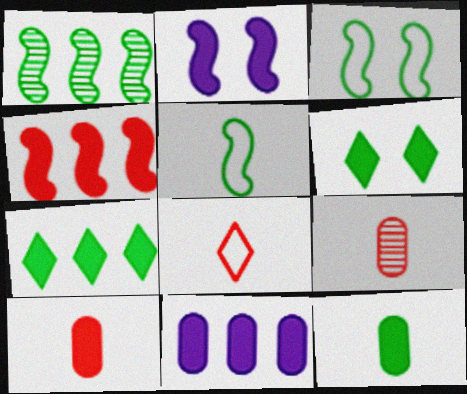[[2, 7, 10], 
[4, 7, 11]]